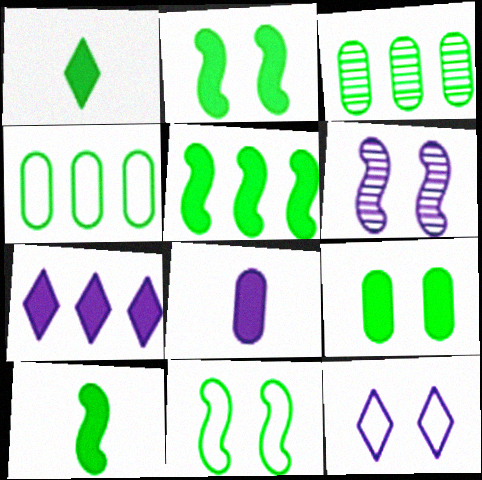[[1, 3, 11], 
[1, 5, 9], 
[2, 5, 10]]